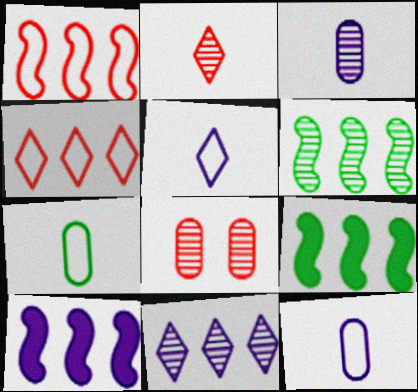[[1, 6, 10], 
[5, 8, 9]]